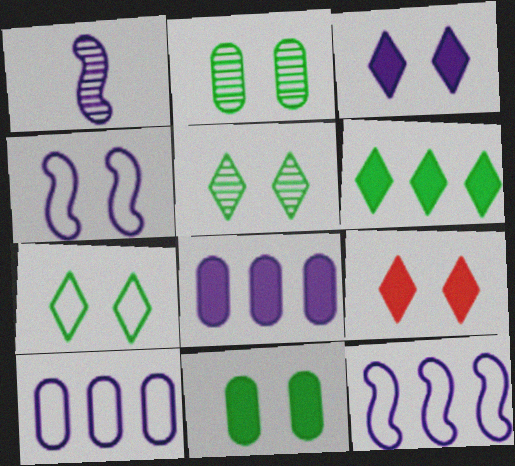[[1, 3, 10], 
[2, 4, 9]]